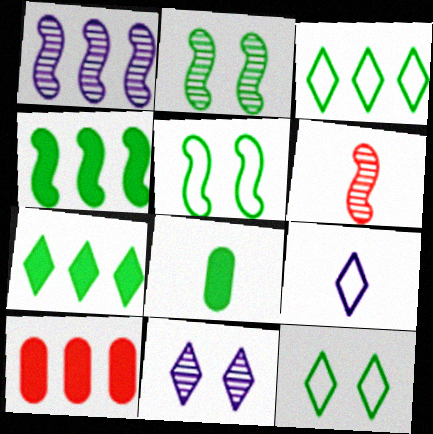[[1, 2, 6], 
[1, 3, 10], 
[2, 3, 8], 
[2, 9, 10], 
[6, 8, 9]]